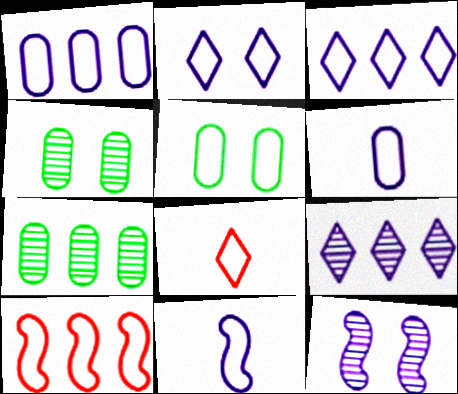[[1, 2, 11]]